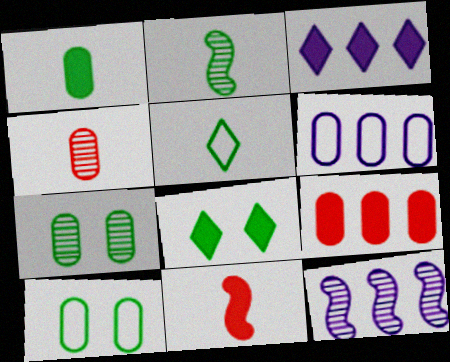[[1, 2, 5], 
[3, 6, 12]]